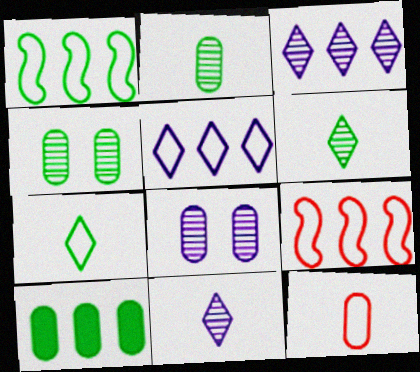[[3, 9, 10], 
[8, 10, 12]]